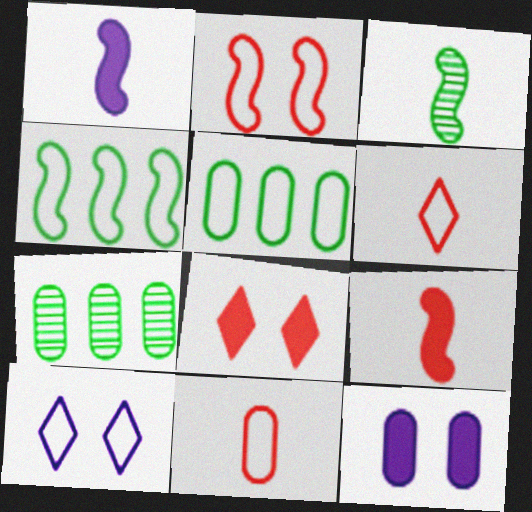[[4, 10, 11], 
[7, 9, 10], 
[7, 11, 12]]